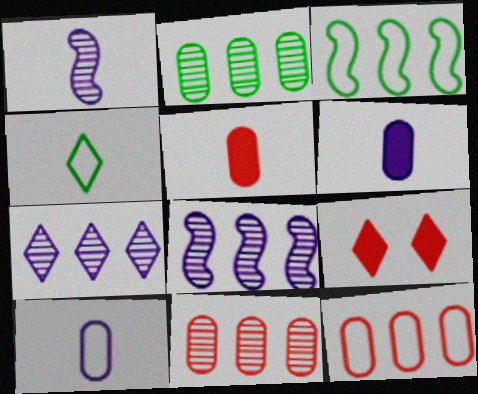[[1, 4, 5], 
[4, 7, 9]]